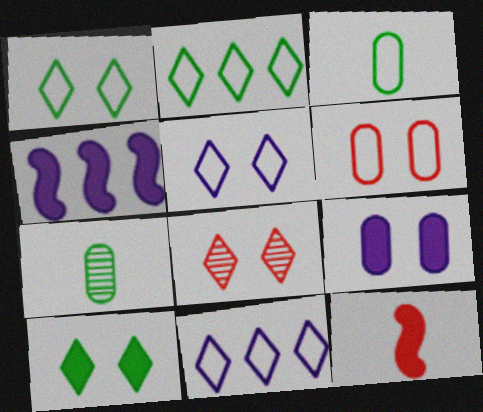[[3, 4, 8], 
[5, 8, 10]]